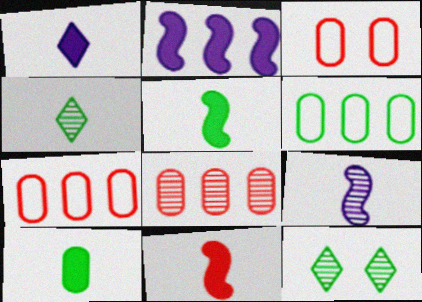[[1, 10, 11], 
[2, 3, 4], 
[5, 6, 12], 
[8, 9, 12]]